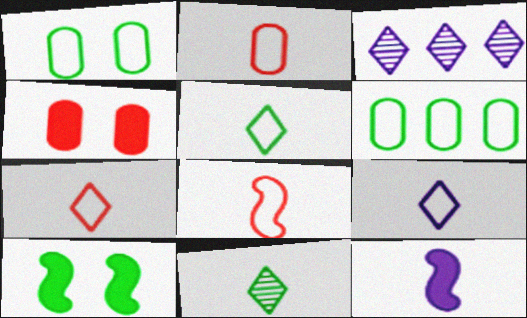[[2, 3, 10], 
[2, 7, 8], 
[2, 11, 12], 
[5, 7, 9], 
[6, 10, 11]]